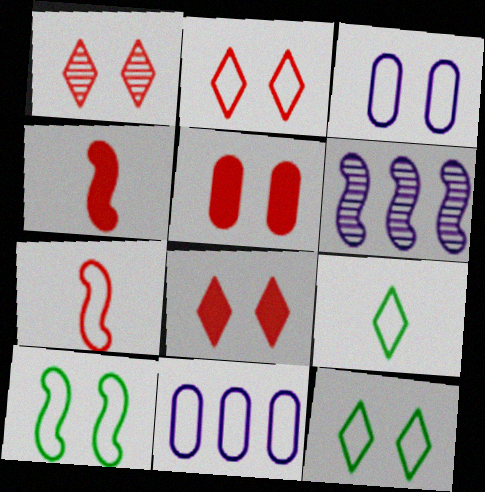[[1, 2, 8], 
[2, 3, 10], 
[4, 6, 10], 
[5, 6, 9], 
[7, 11, 12]]